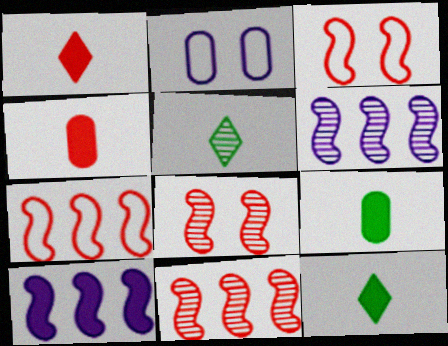[[2, 11, 12]]